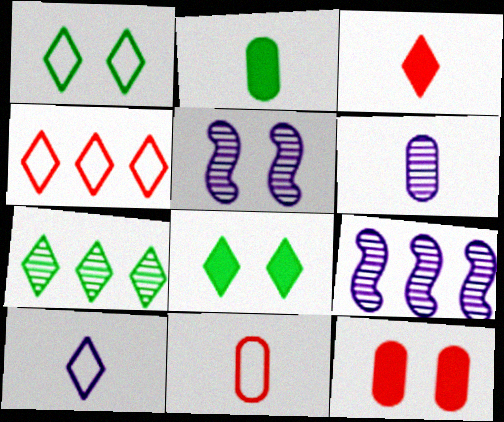[[1, 4, 10], 
[1, 5, 12], 
[2, 4, 5], 
[2, 6, 11], 
[8, 9, 11]]